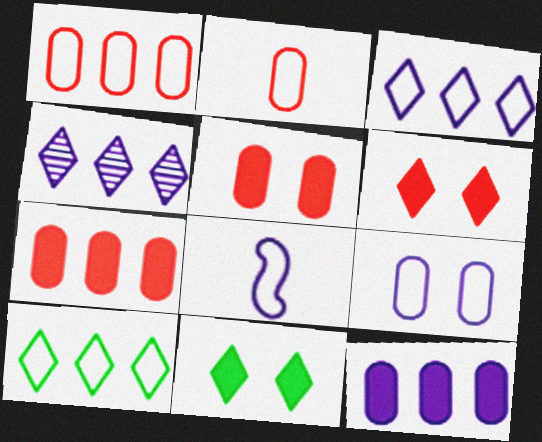[[3, 8, 9]]